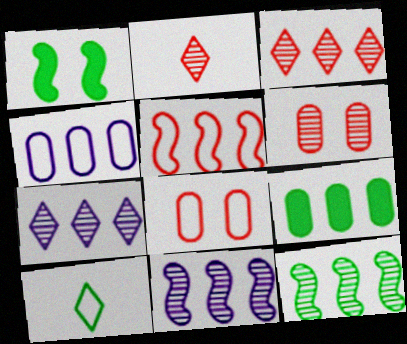[[1, 2, 4], 
[5, 7, 9]]